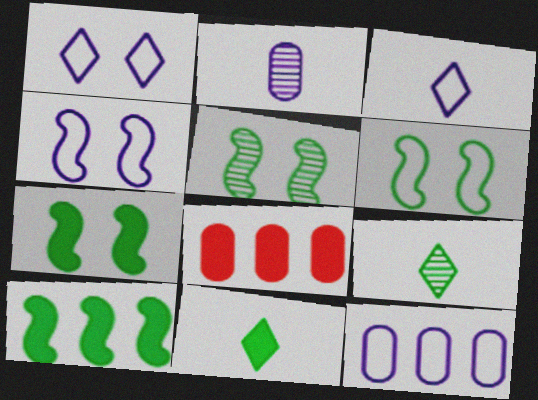[[3, 4, 12], 
[3, 5, 8], 
[4, 8, 9], 
[5, 6, 7]]